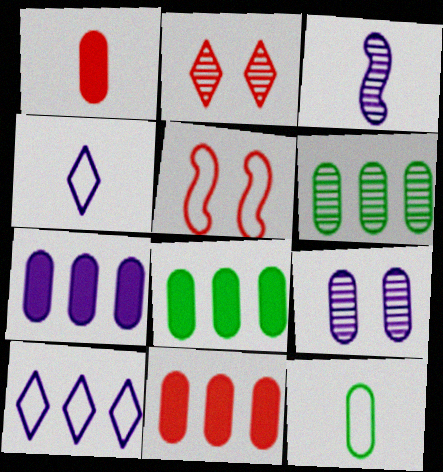[[2, 3, 6], 
[5, 10, 12], 
[7, 8, 11], 
[9, 11, 12]]